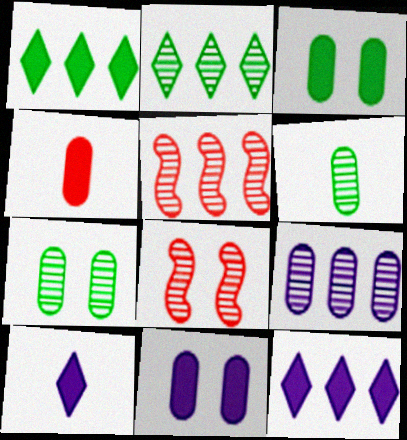[[2, 5, 9]]